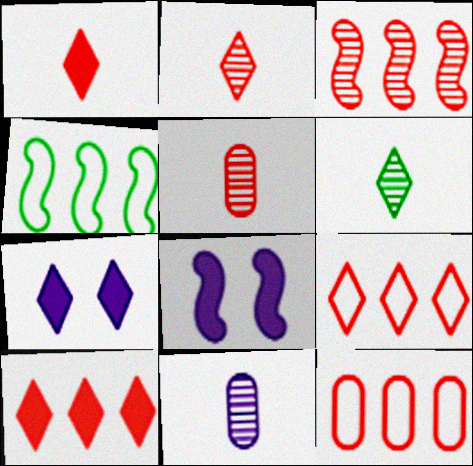[[3, 10, 12], 
[4, 5, 7], 
[6, 7, 9], 
[6, 8, 12]]